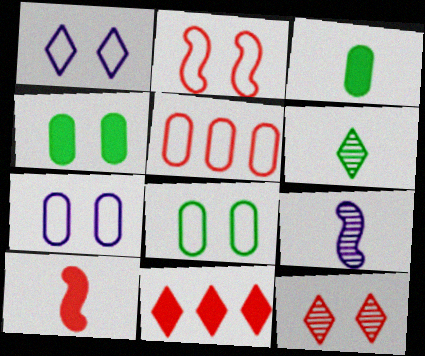[[1, 2, 8], 
[1, 6, 11], 
[5, 10, 12], 
[8, 9, 11]]